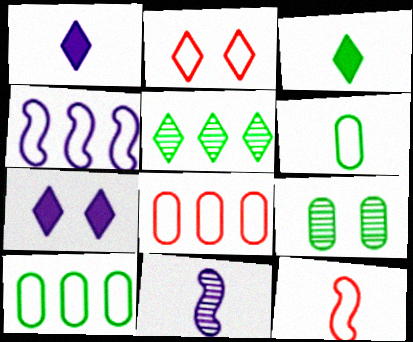[[1, 2, 5], 
[2, 4, 6], 
[2, 8, 12]]